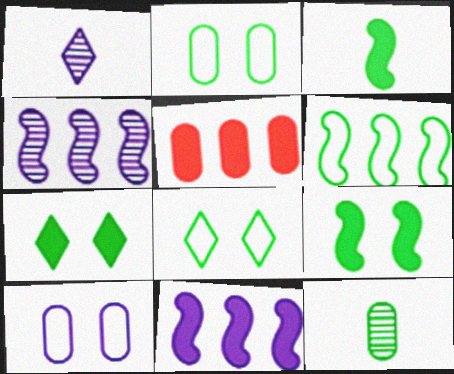[[1, 10, 11], 
[5, 10, 12], 
[6, 7, 12]]